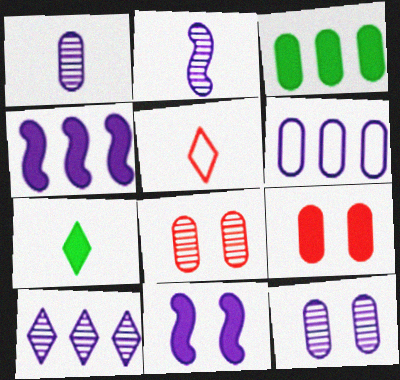[[2, 10, 12], 
[4, 6, 10], 
[4, 7, 9]]